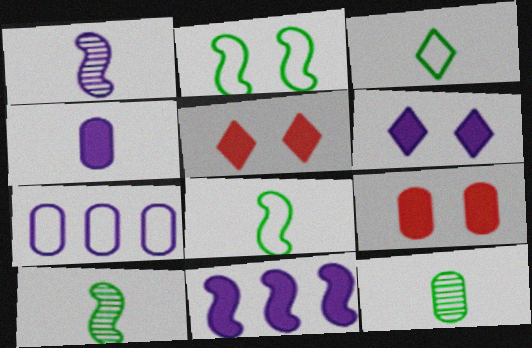[[1, 6, 7], 
[4, 6, 11], 
[5, 7, 10], 
[7, 9, 12]]